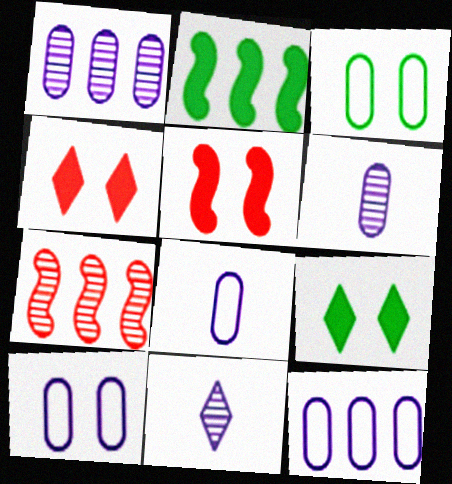[[7, 8, 9], 
[8, 10, 12]]